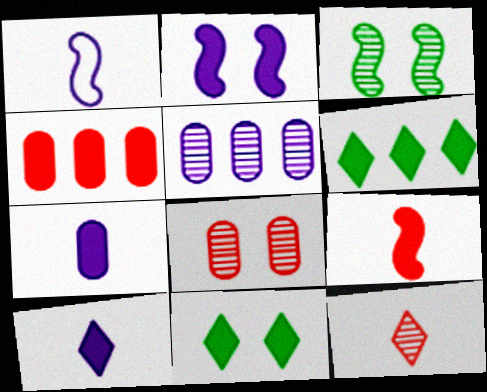[[1, 6, 8], 
[3, 5, 12]]